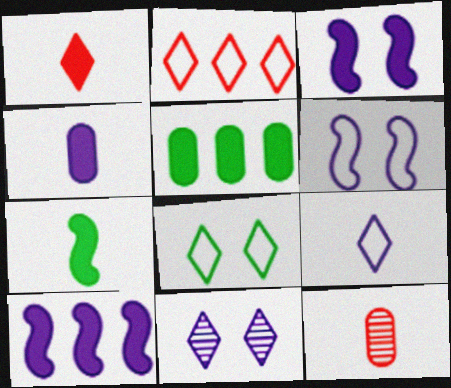[[1, 3, 5], 
[1, 4, 7], 
[2, 8, 9], 
[7, 9, 12], 
[8, 10, 12]]